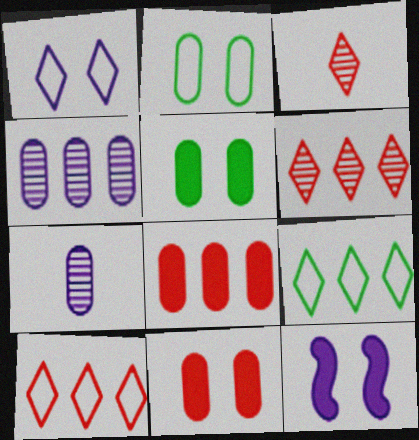[[2, 7, 8]]